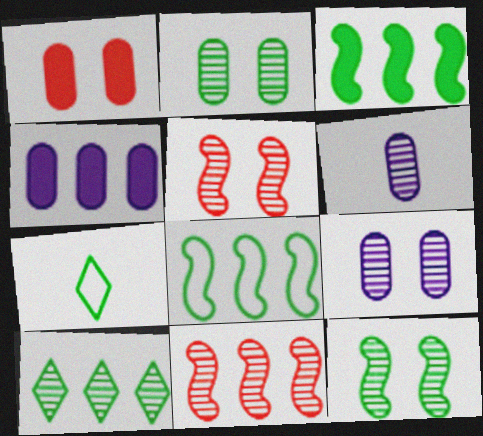[[2, 3, 7], 
[4, 5, 7], 
[5, 6, 10]]